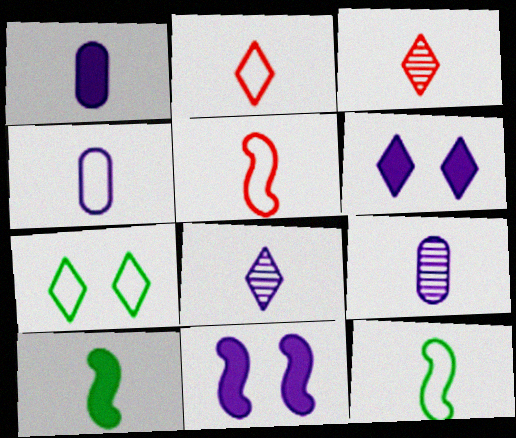[[1, 3, 12], 
[1, 4, 9], 
[2, 4, 12], 
[2, 9, 10], 
[3, 4, 10]]